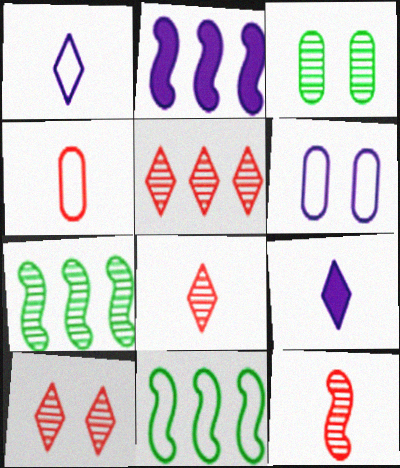[[5, 8, 10]]